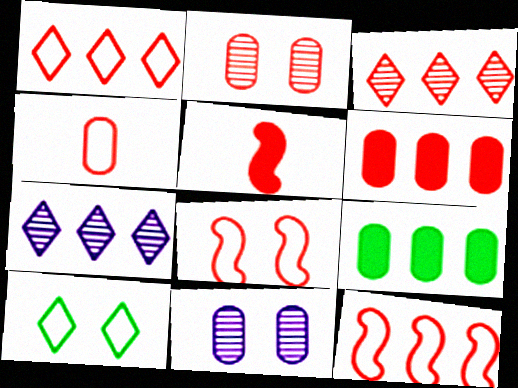[[1, 2, 5], 
[1, 4, 8], 
[2, 4, 6], 
[3, 6, 12], 
[4, 9, 11], 
[7, 9, 12]]